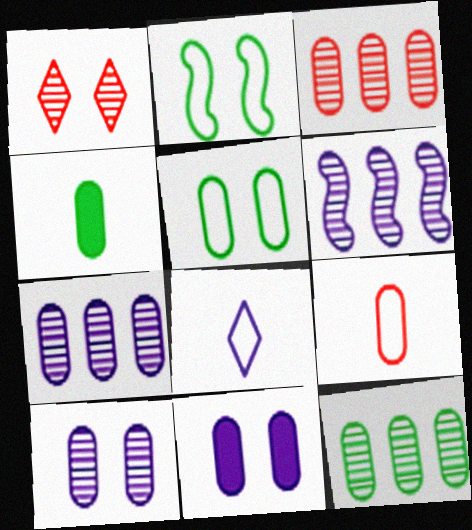[[1, 2, 11], 
[3, 7, 12], 
[4, 5, 12], 
[6, 8, 11], 
[9, 11, 12]]